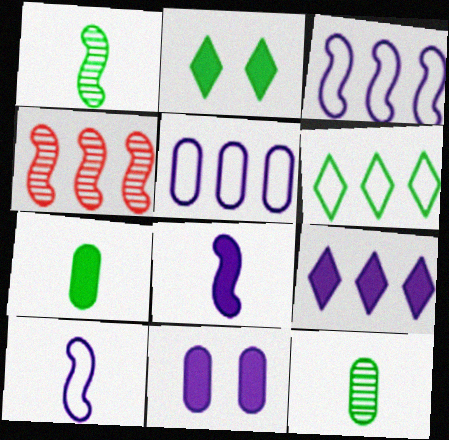[[8, 9, 11]]